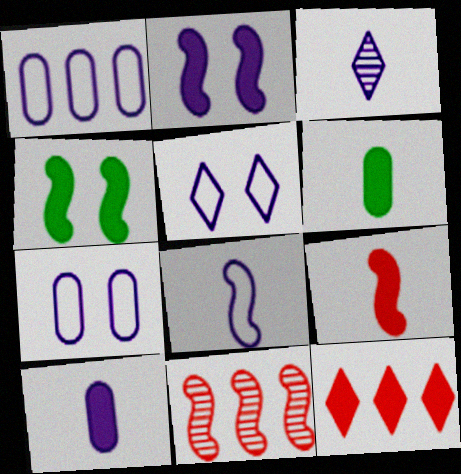[[1, 2, 3], 
[1, 5, 8], 
[2, 6, 12], 
[3, 8, 10], 
[4, 8, 11], 
[4, 10, 12], 
[5, 6, 11]]